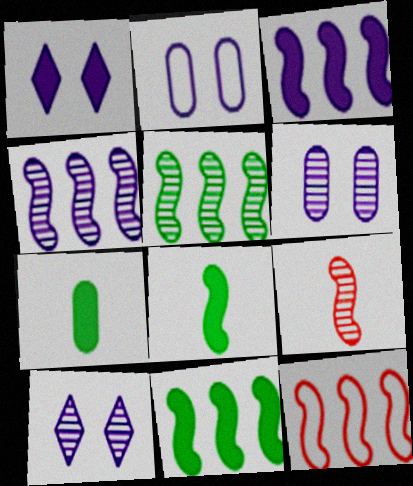[[3, 5, 12], 
[4, 11, 12], 
[7, 10, 12]]